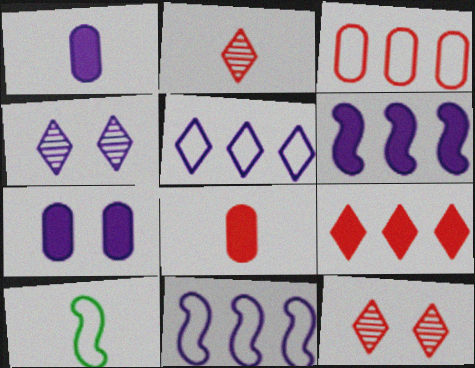[[1, 2, 10], 
[1, 4, 11]]